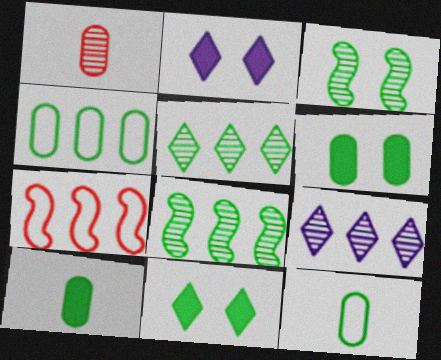[[1, 3, 9], 
[8, 11, 12]]